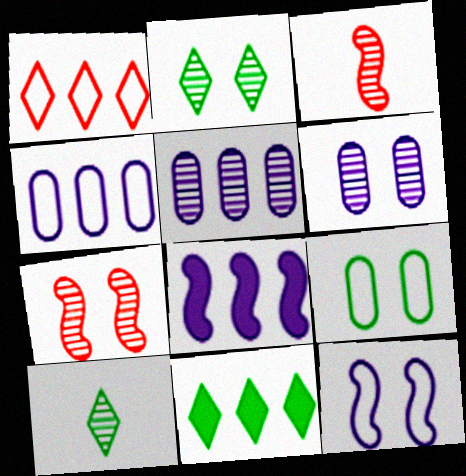[[2, 3, 5], 
[2, 6, 7], 
[5, 7, 10]]